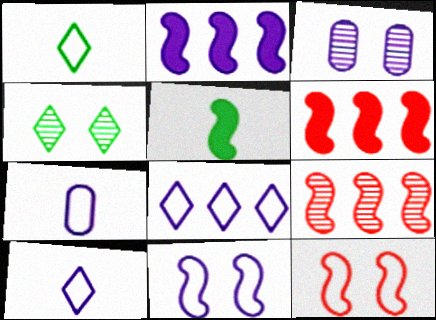[[1, 3, 6], 
[2, 3, 10], 
[4, 6, 7], 
[5, 9, 11], 
[7, 8, 11]]